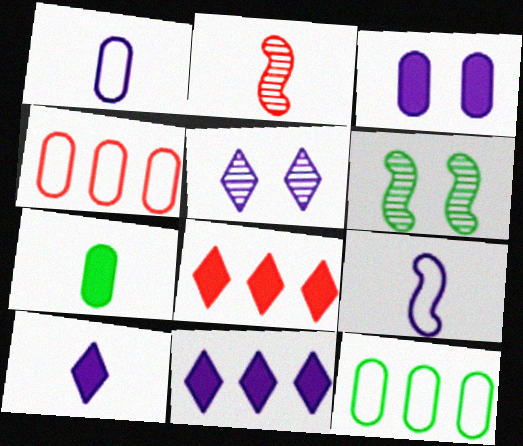[[1, 6, 8], 
[4, 6, 10]]